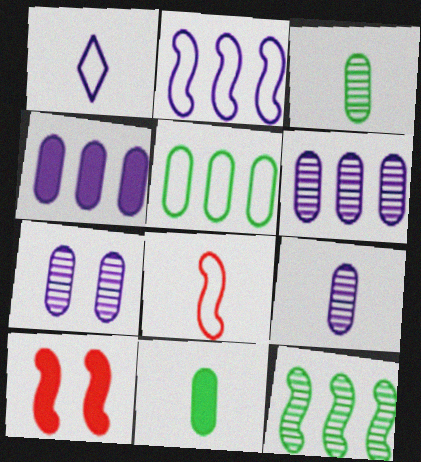[[6, 7, 9]]